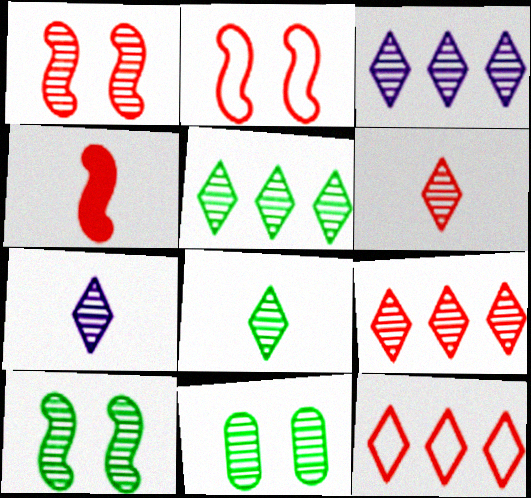[[3, 5, 9], 
[6, 7, 8]]